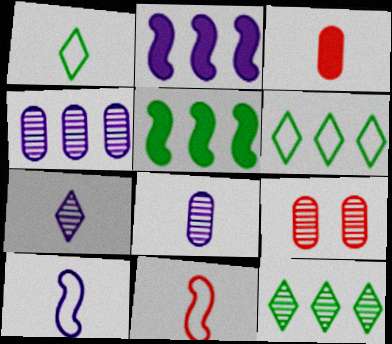[[1, 2, 9]]